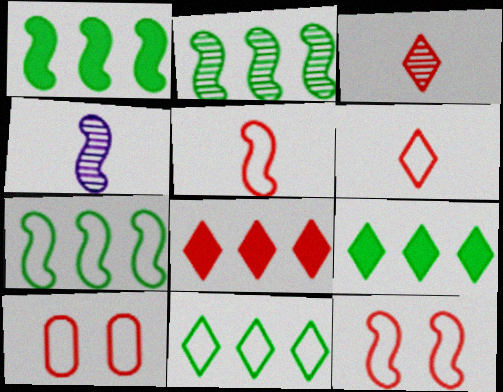[[1, 2, 7], 
[1, 4, 12], 
[4, 9, 10]]